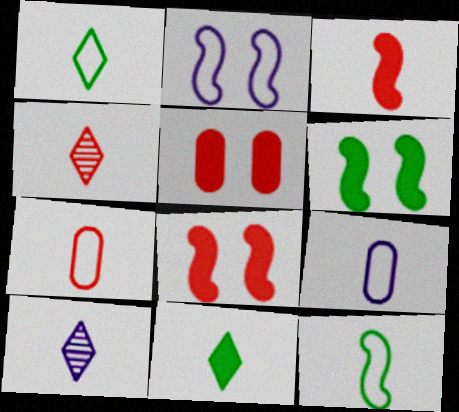[[3, 4, 7]]